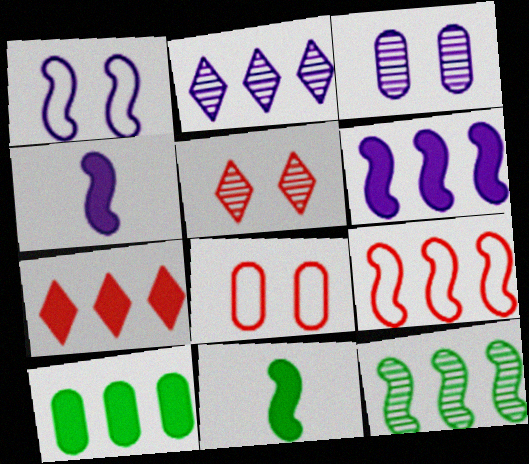[[2, 8, 11], 
[2, 9, 10], 
[6, 7, 10], 
[6, 9, 12]]